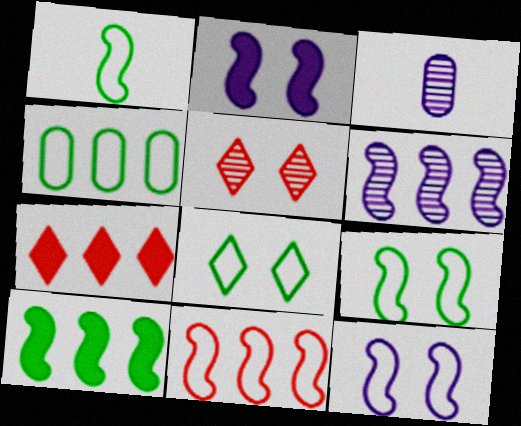[[1, 4, 8], 
[1, 11, 12], 
[3, 7, 9], 
[4, 6, 7], 
[6, 10, 11]]